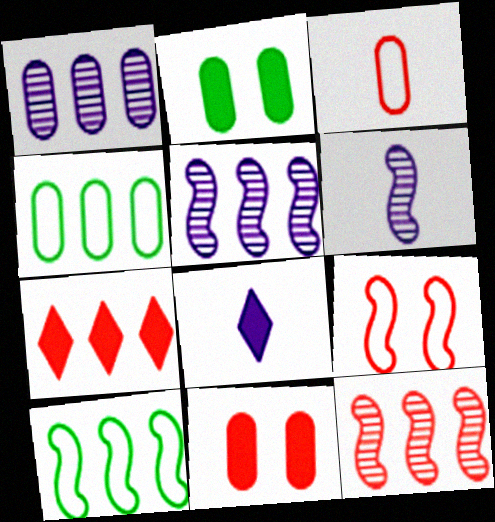[[1, 2, 3], 
[1, 7, 10], 
[4, 5, 7]]